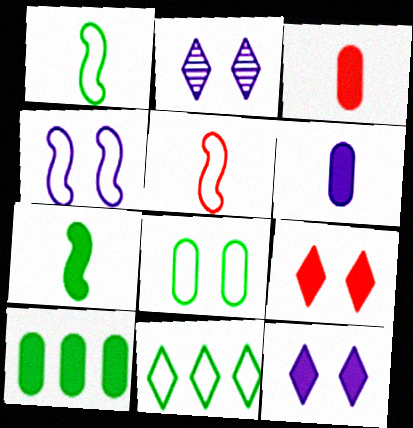[[1, 8, 11], 
[2, 5, 10]]